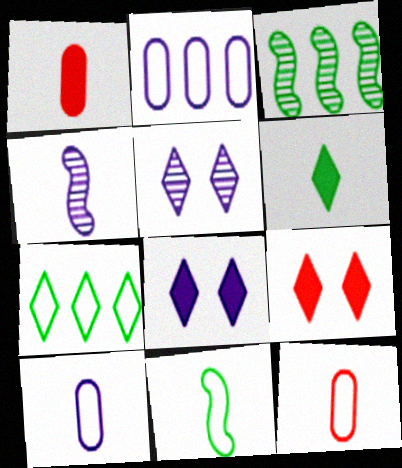[[2, 4, 8], 
[3, 8, 12], 
[3, 9, 10], 
[4, 6, 12]]